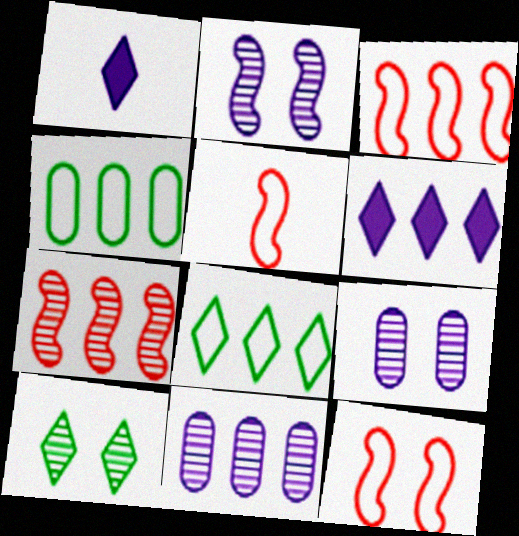[[3, 5, 12], 
[4, 6, 7]]